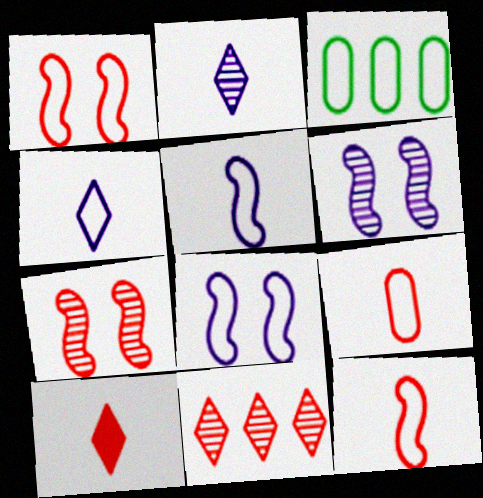[[1, 3, 4], 
[3, 6, 10]]